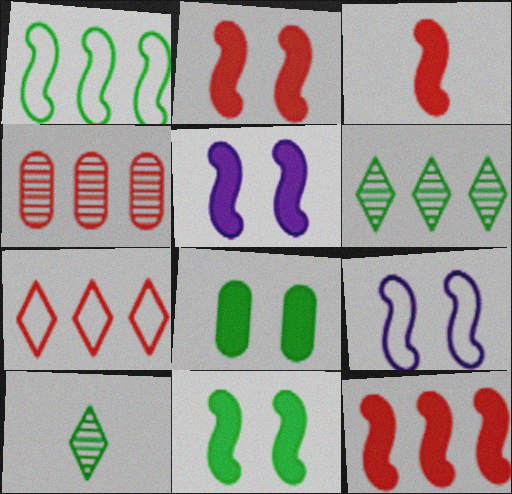[[1, 8, 10], 
[2, 3, 12], 
[2, 5, 11], 
[4, 7, 12]]